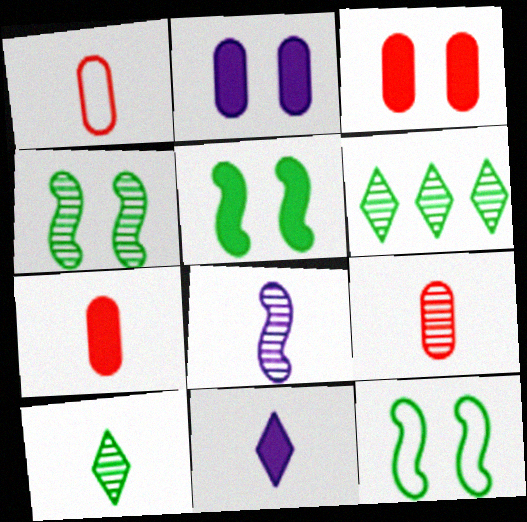[[1, 7, 9], 
[4, 5, 12], 
[8, 9, 10]]